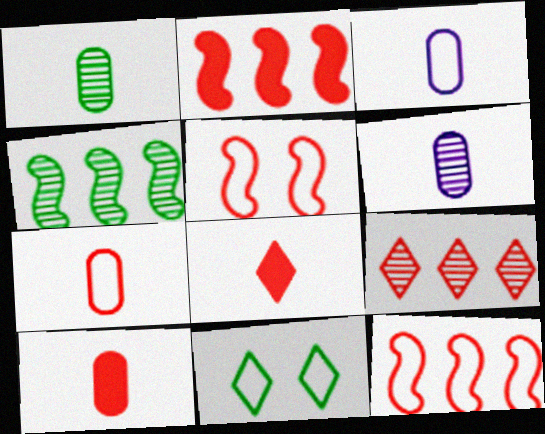[[1, 3, 10], 
[2, 6, 11], 
[3, 11, 12], 
[5, 9, 10]]